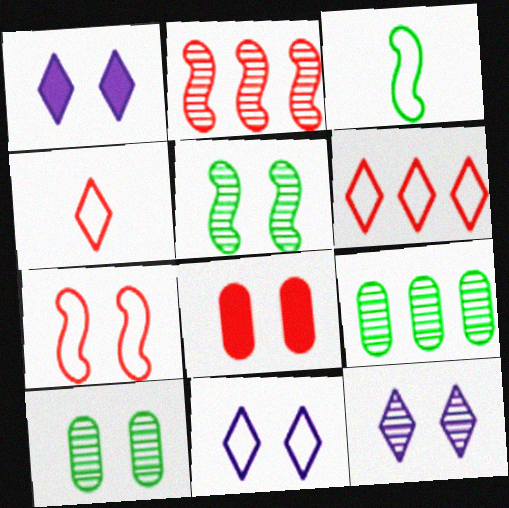[[1, 7, 10], 
[1, 11, 12], 
[2, 4, 8], 
[5, 8, 11]]